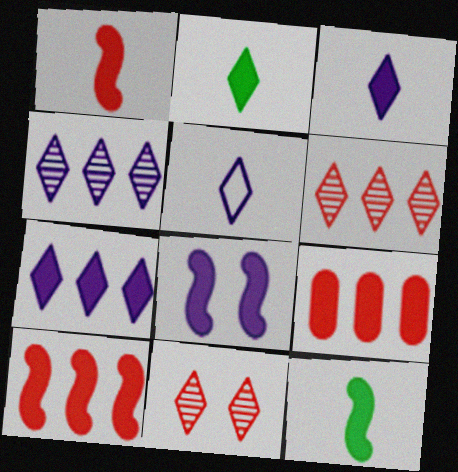[[2, 8, 9], 
[8, 10, 12]]